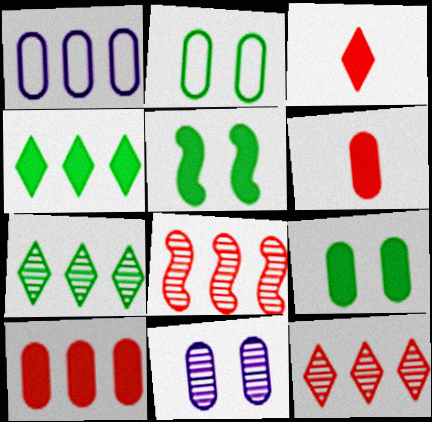[[1, 4, 8]]